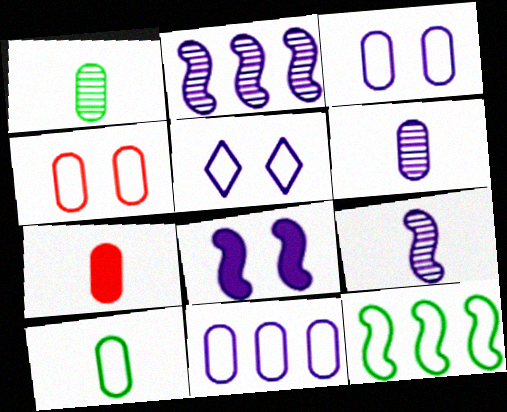[[4, 10, 11], 
[6, 7, 10]]